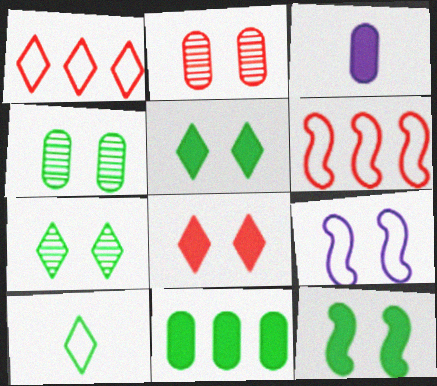[[2, 5, 9], 
[3, 6, 7], 
[4, 8, 9]]